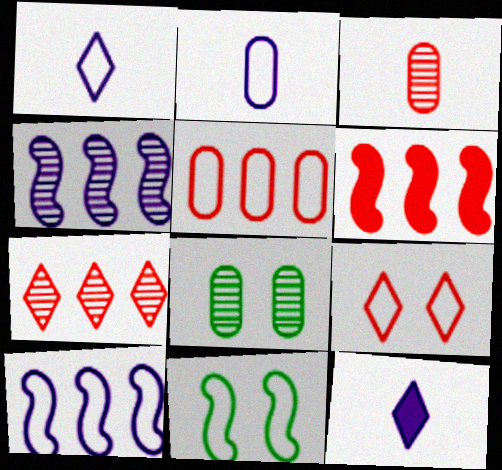[[1, 5, 11], 
[1, 6, 8], 
[3, 6, 9], 
[5, 6, 7]]